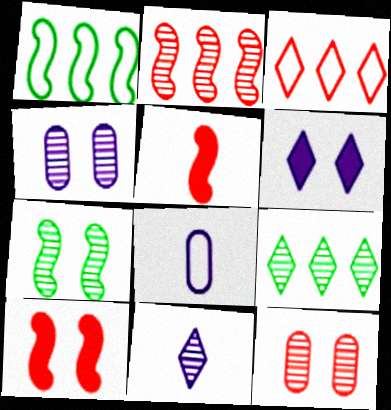[[3, 5, 12], 
[8, 9, 10]]